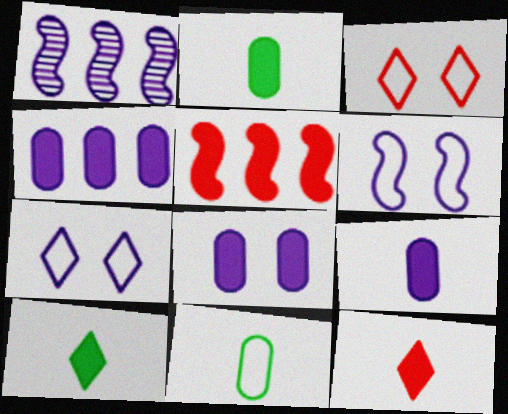[[1, 2, 3], 
[1, 7, 9], 
[4, 8, 9], 
[5, 8, 10]]